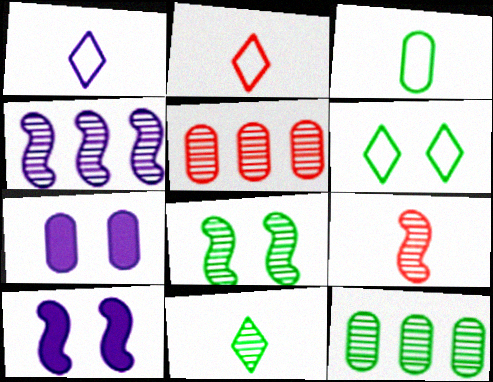[[1, 4, 7], 
[2, 10, 12], 
[3, 5, 7], 
[4, 8, 9], 
[8, 11, 12]]